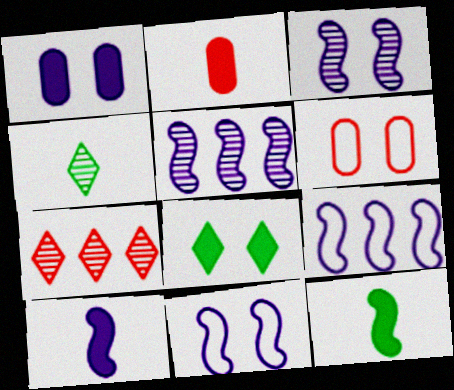[[3, 6, 8], 
[3, 9, 10], 
[5, 10, 11]]